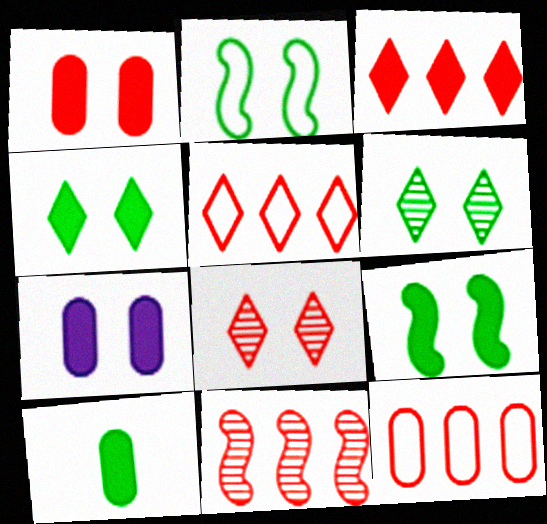[[2, 7, 8], 
[3, 11, 12]]